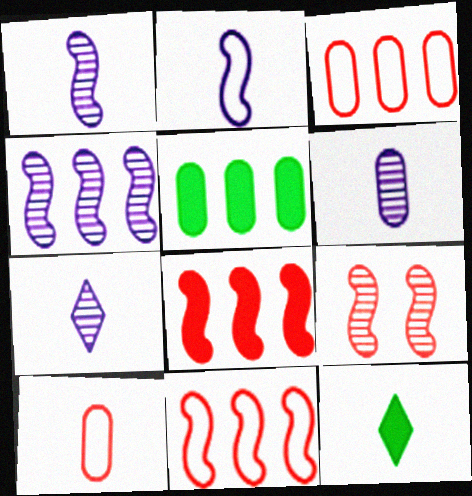[[1, 6, 7], 
[1, 10, 12]]